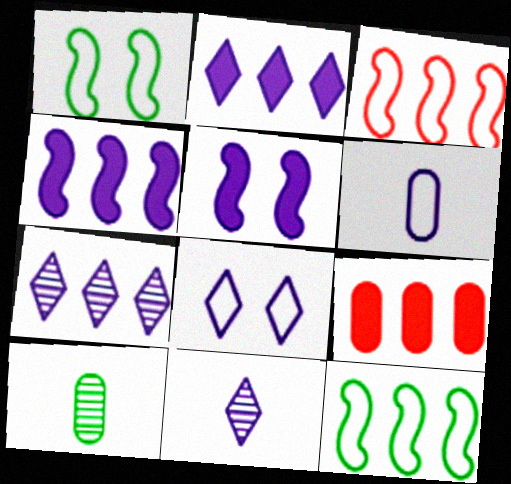[[1, 9, 11], 
[2, 8, 11], 
[5, 6, 7], 
[7, 9, 12]]